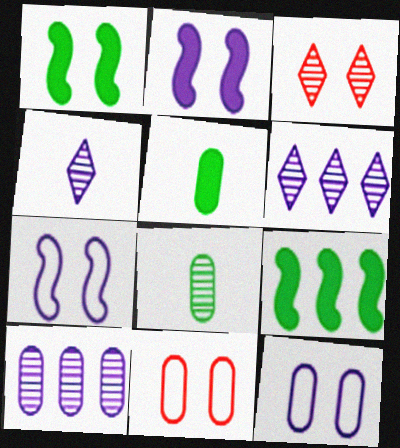[[1, 3, 12], 
[4, 9, 11], 
[5, 10, 11]]